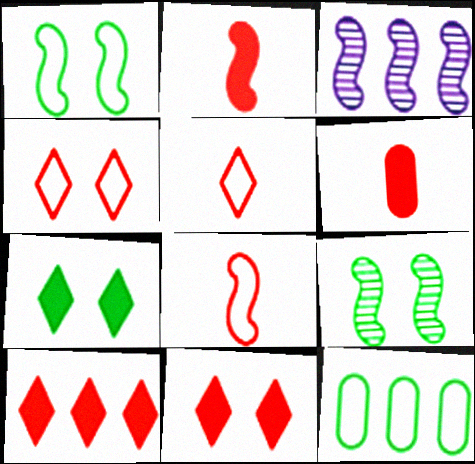[[1, 2, 3], 
[3, 10, 12]]